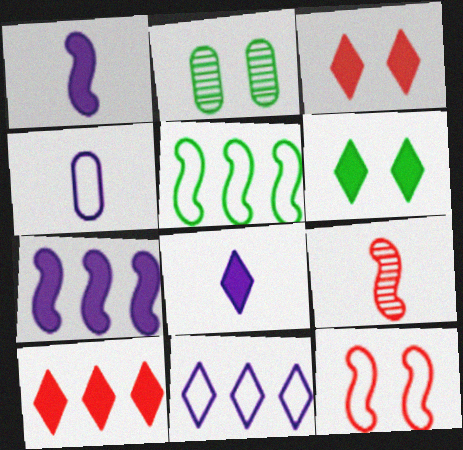[[6, 8, 10]]